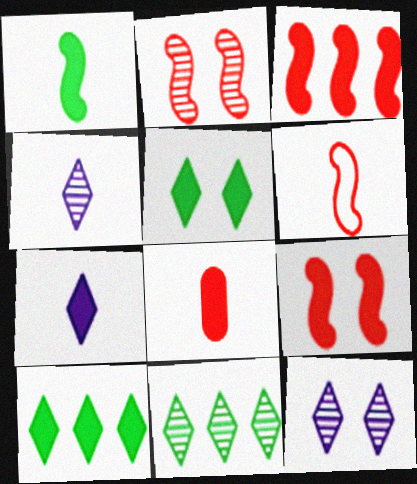[[1, 7, 8], 
[2, 3, 6]]